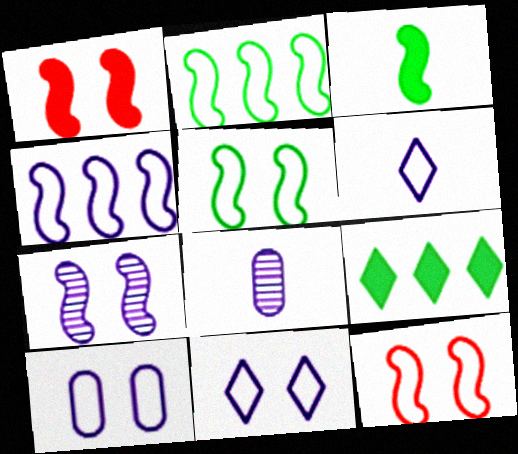[[1, 5, 7], 
[4, 6, 10], 
[8, 9, 12]]